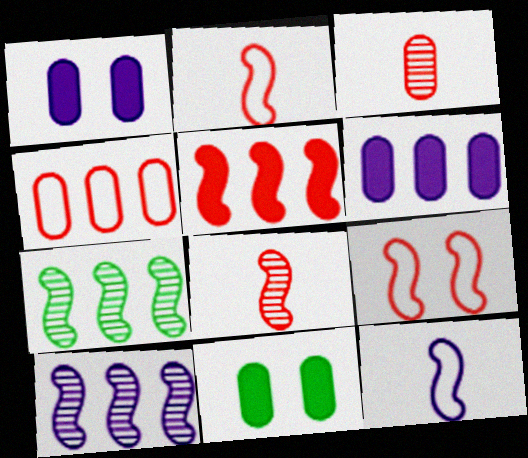[[5, 8, 9]]